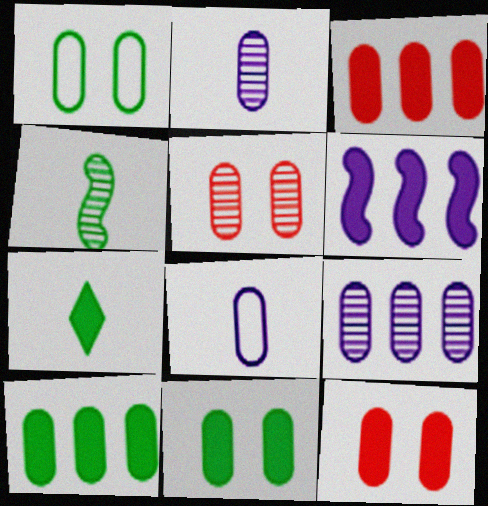[[1, 2, 3], 
[5, 8, 10], 
[6, 7, 12]]